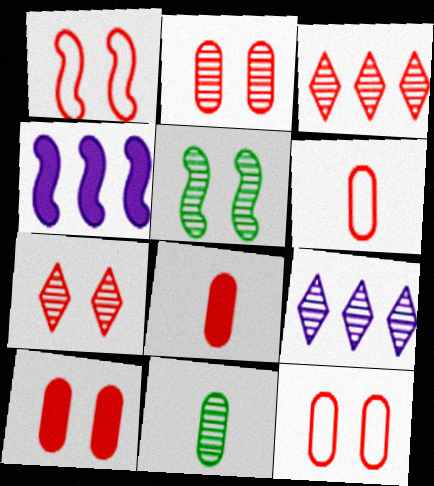[[1, 3, 8], 
[1, 7, 10], 
[2, 10, 12]]